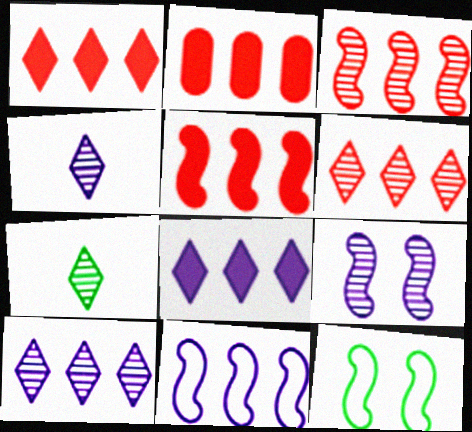[[1, 2, 5], 
[2, 4, 12]]